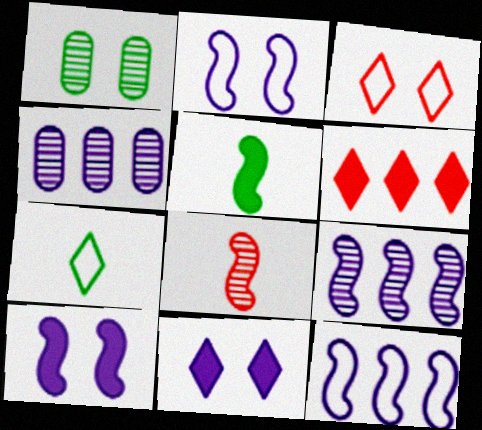[[1, 3, 10], 
[3, 4, 5]]